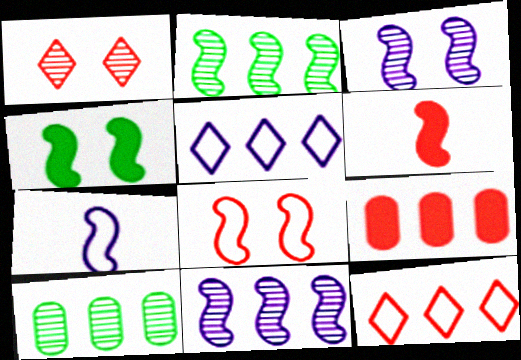[[2, 5, 9], 
[3, 4, 8]]